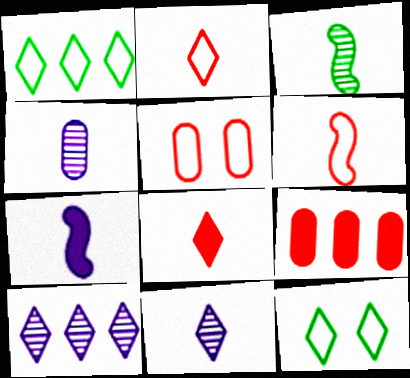[[3, 6, 7], 
[8, 10, 12]]